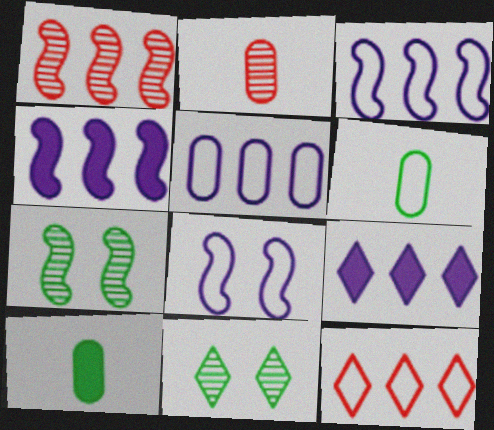[[6, 8, 12]]